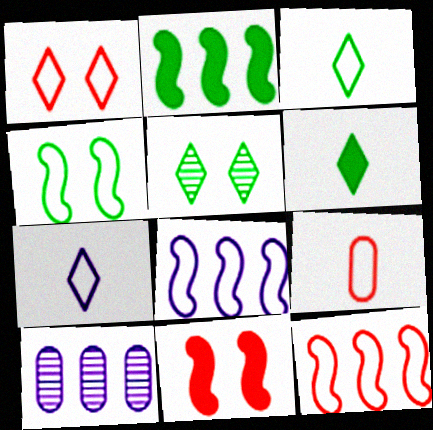[[1, 9, 12], 
[3, 10, 11]]